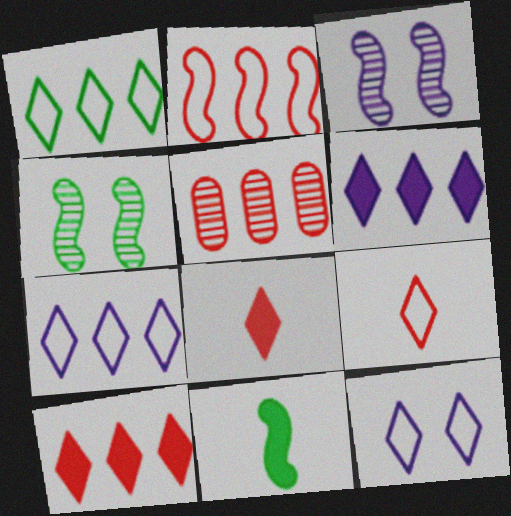[[1, 9, 12], 
[2, 3, 11], 
[2, 5, 10], 
[5, 11, 12]]